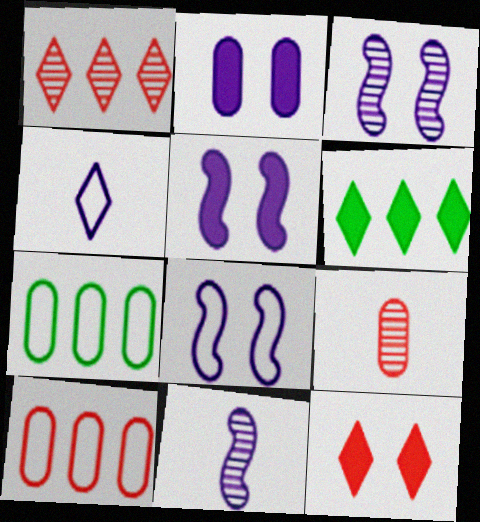[[2, 7, 9], 
[3, 5, 8], 
[6, 8, 9], 
[7, 11, 12]]